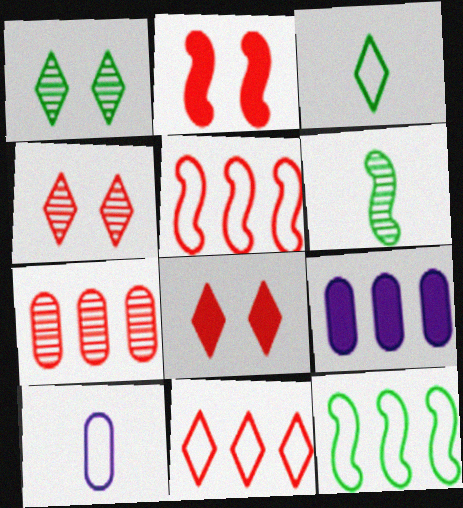[]